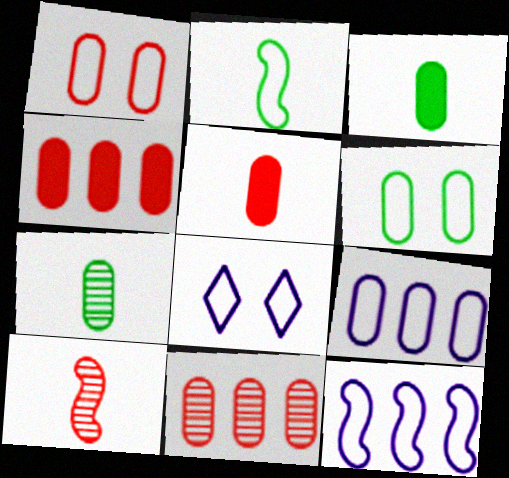[[1, 5, 11]]